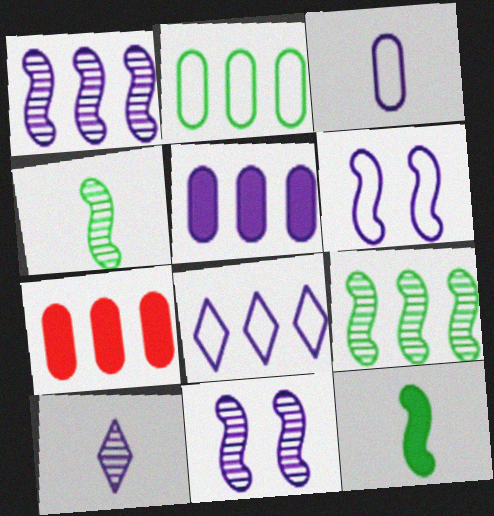[[1, 5, 8], 
[3, 6, 8], 
[5, 6, 10], 
[7, 8, 9]]